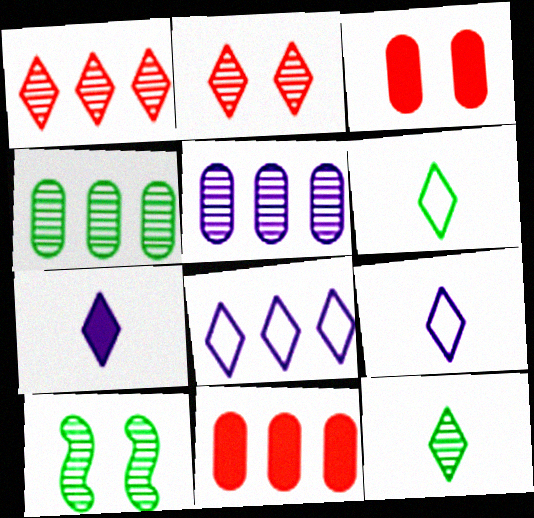[[4, 10, 12], 
[9, 10, 11]]